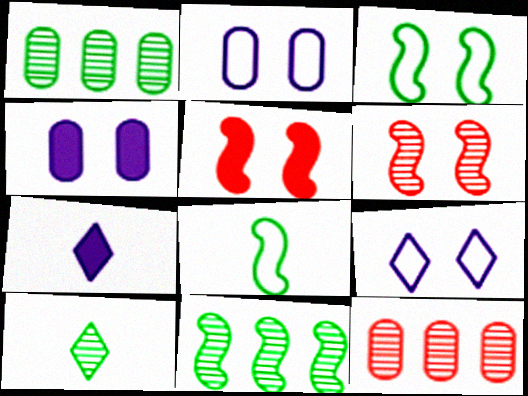[[3, 7, 12]]